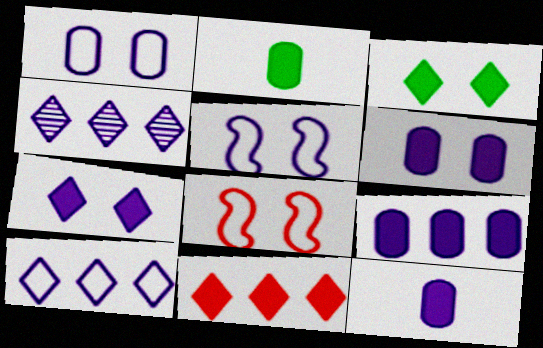[[2, 4, 8], 
[4, 5, 12], 
[6, 9, 12]]